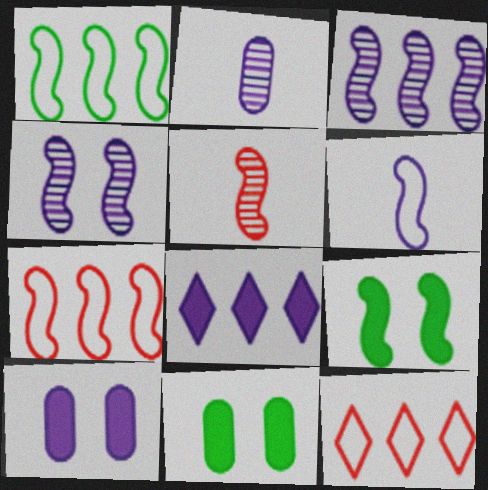[[2, 9, 12]]